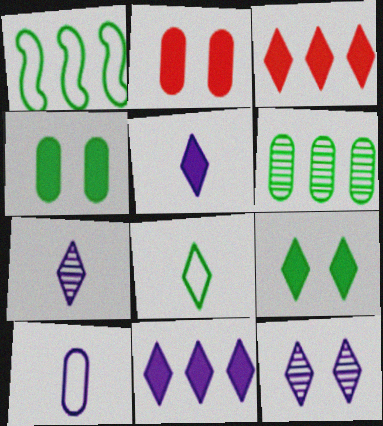[[1, 2, 7], 
[2, 6, 10], 
[3, 5, 9], 
[3, 8, 12]]